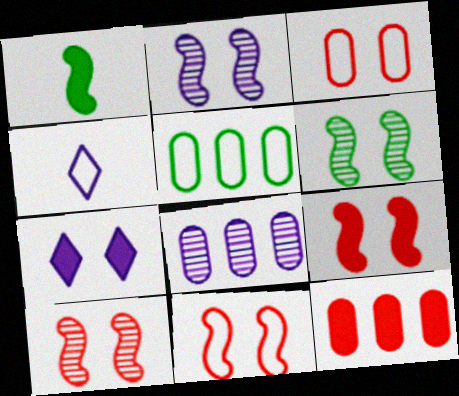[[1, 7, 12], 
[2, 6, 10], 
[3, 6, 7], 
[4, 5, 11], 
[4, 6, 12], 
[5, 8, 12], 
[9, 10, 11]]